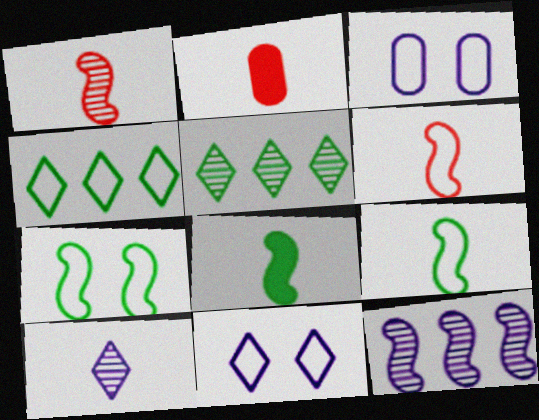[[2, 9, 10], 
[3, 4, 6]]